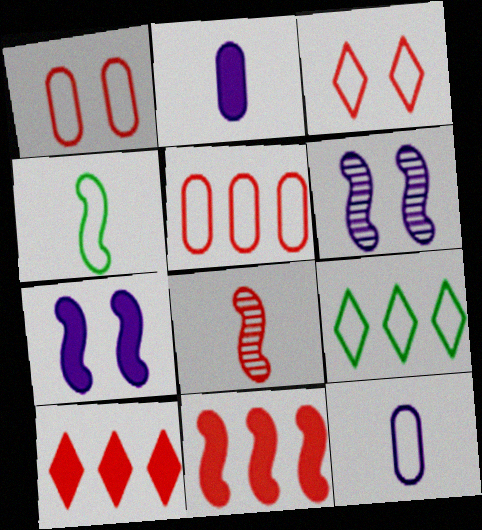[[1, 8, 10], 
[4, 6, 11]]